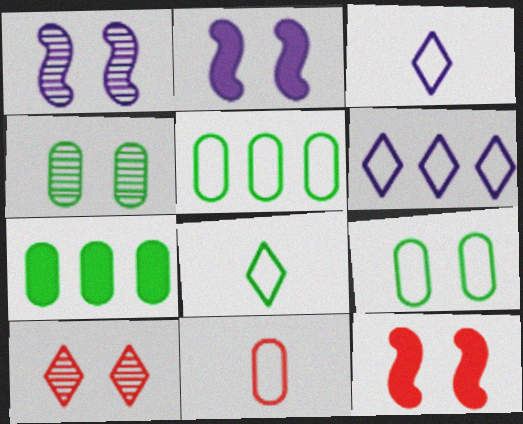[[1, 4, 10], 
[2, 9, 10]]